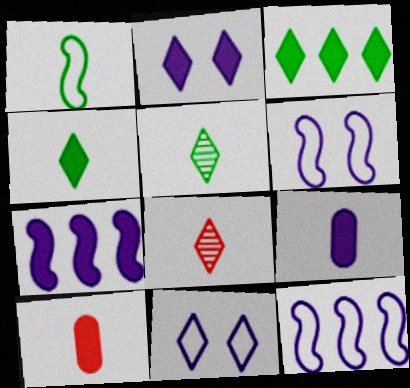[[1, 8, 9], 
[2, 7, 9], 
[3, 8, 11]]